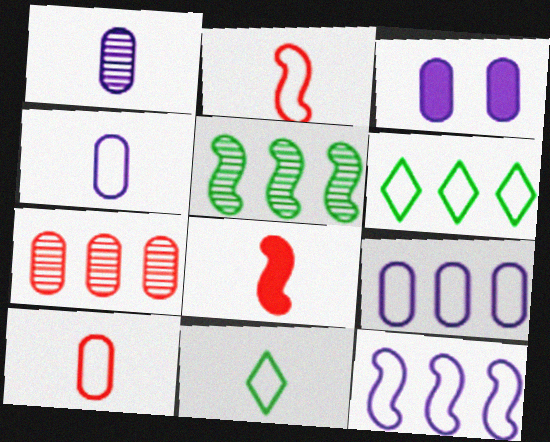[[1, 3, 9], 
[1, 8, 11], 
[2, 4, 11]]